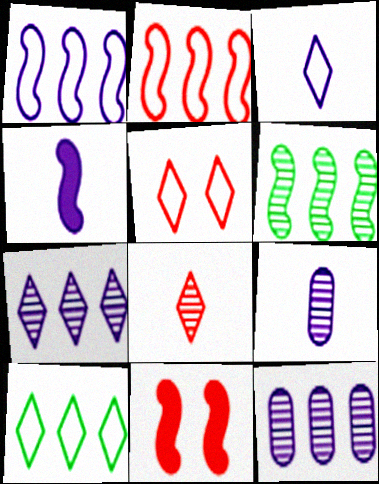[[3, 4, 9], 
[3, 5, 10], 
[9, 10, 11]]